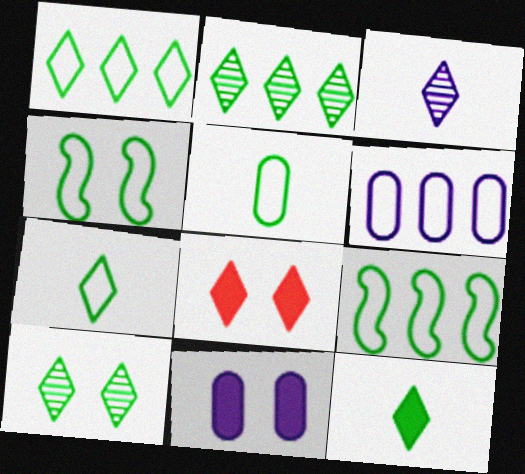[[1, 3, 8], 
[1, 4, 5], 
[1, 10, 12]]